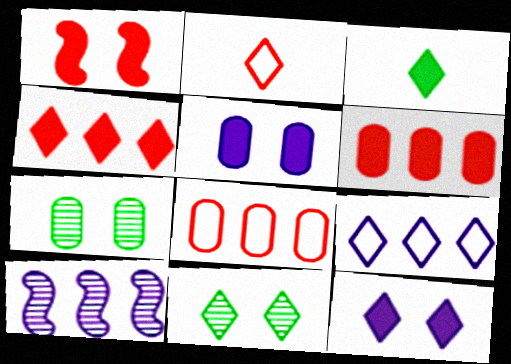[[3, 4, 12]]